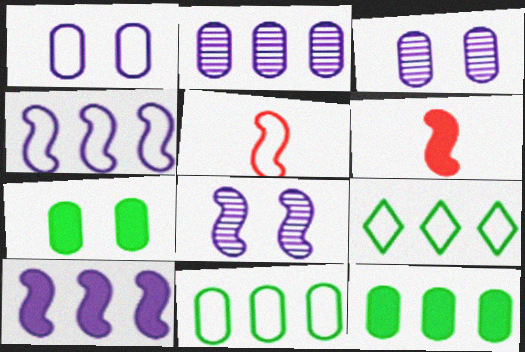[[1, 5, 9], 
[3, 6, 9]]